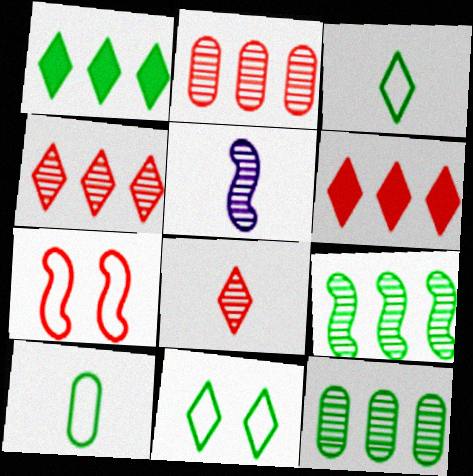[]